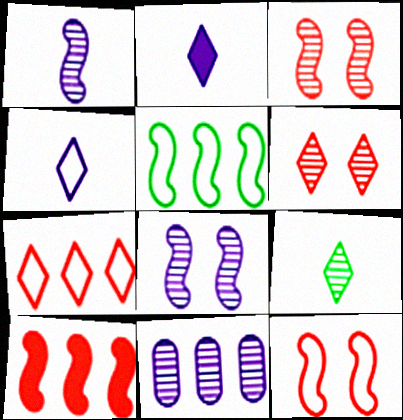[[3, 9, 11]]